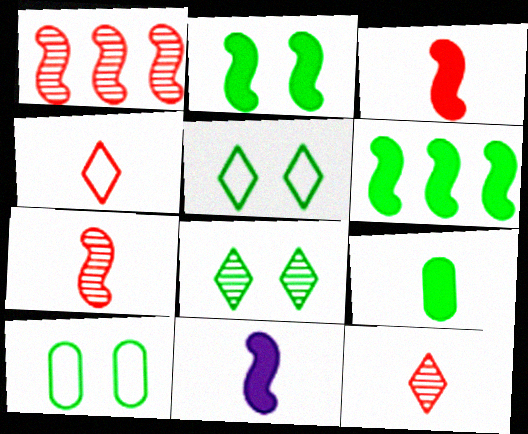[[2, 8, 10]]